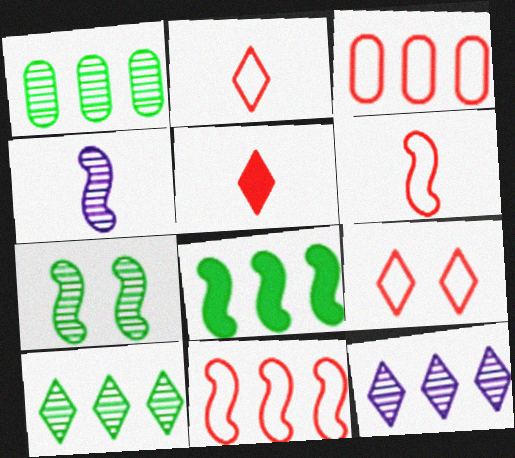[[3, 6, 9], 
[3, 8, 12]]